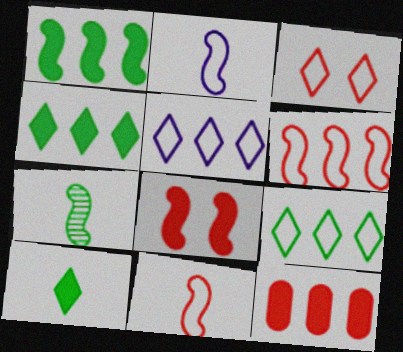[]